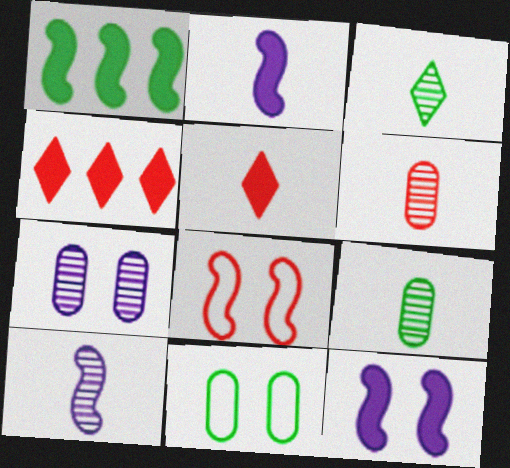[[1, 3, 11], 
[1, 8, 10], 
[3, 6, 10], 
[4, 6, 8], 
[4, 10, 11]]